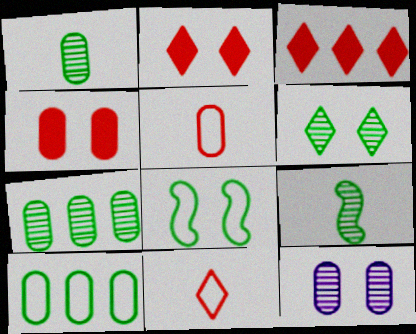[[2, 8, 12], 
[6, 7, 9]]